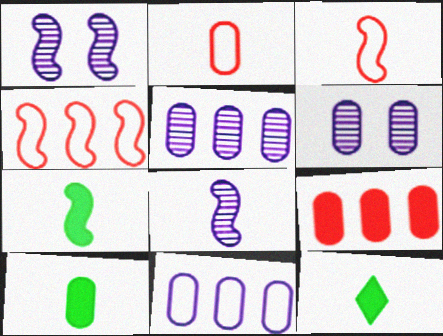[[1, 4, 7], 
[2, 8, 12], 
[3, 7, 8], 
[4, 6, 12], 
[7, 10, 12]]